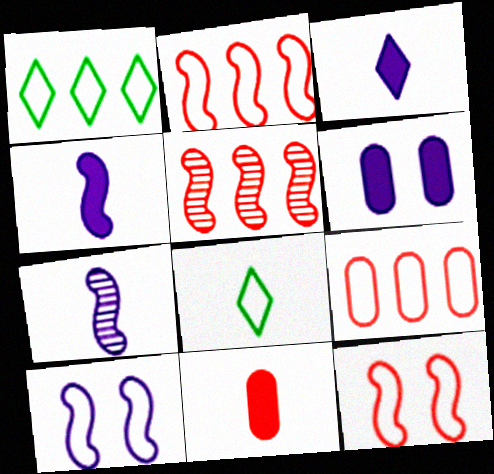[[5, 6, 8], 
[7, 8, 11], 
[8, 9, 10]]